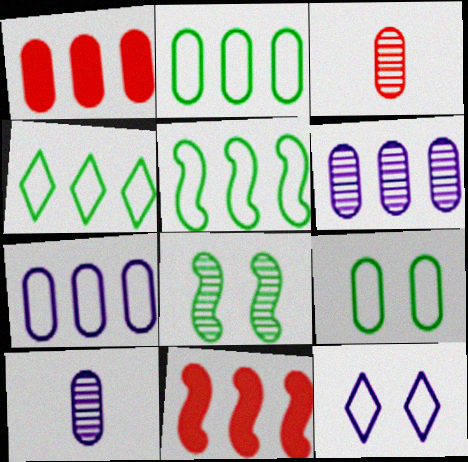[[1, 2, 6], 
[1, 9, 10], 
[2, 4, 5], 
[4, 6, 11]]